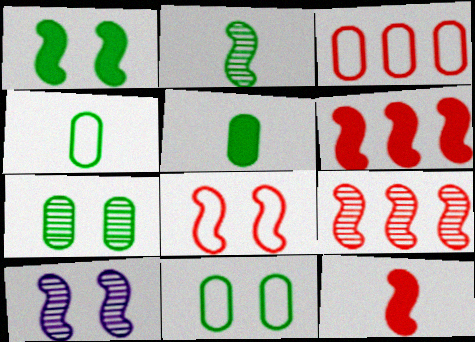[[1, 8, 10], 
[2, 9, 10], 
[8, 9, 12]]